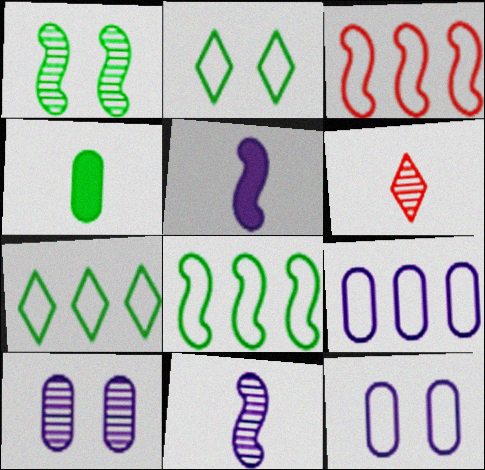[[1, 3, 5], 
[1, 4, 7], 
[3, 7, 9]]